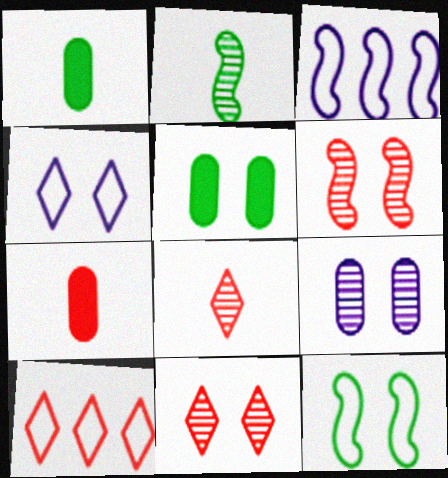[[1, 3, 11], 
[3, 5, 8], 
[4, 5, 6], 
[6, 7, 10]]